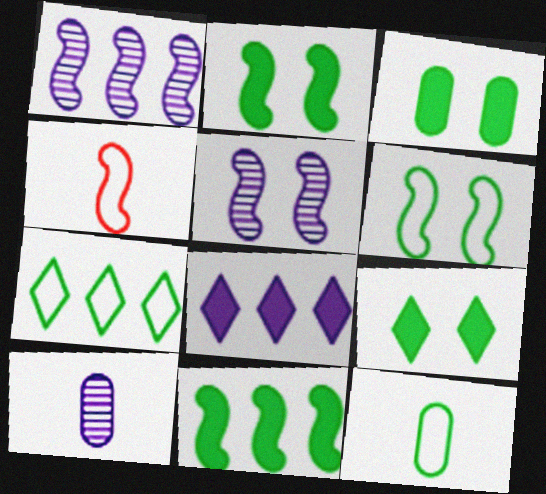[[1, 2, 4], 
[2, 3, 9], 
[4, 5, 11], 
[6, 7, 12]]